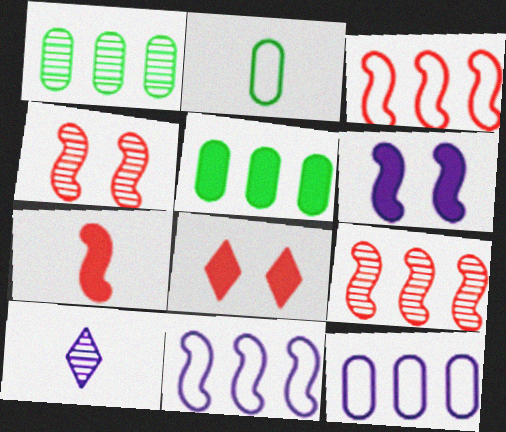[[1, 4, 10], 
[2, 7, 10], 
[3, 4, 7], 
[6, 10, 12]]